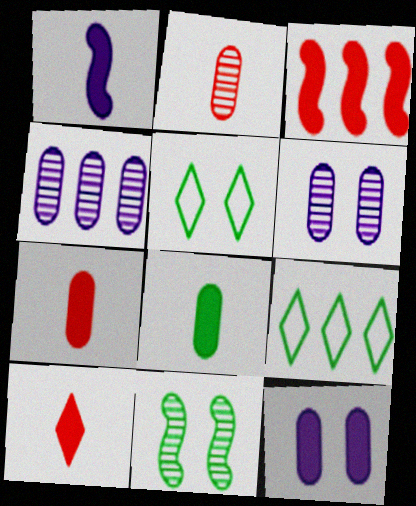[[1, 8, 10], 
[3, 4, 9], 
[8, 9, 11]]